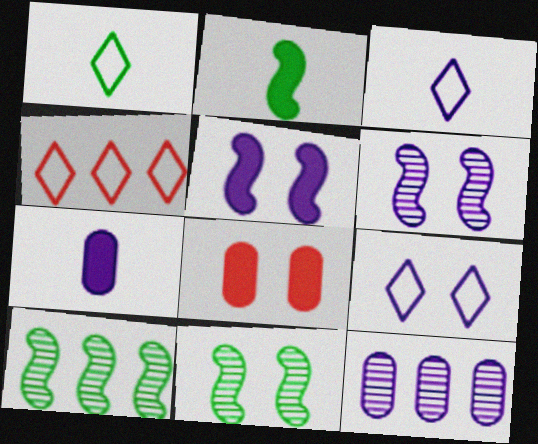[[1, 4, 9], 
[3, 5, 12], 
[3, 8, 10], 
[4, 7, 11], 
[8, 9, 11]]